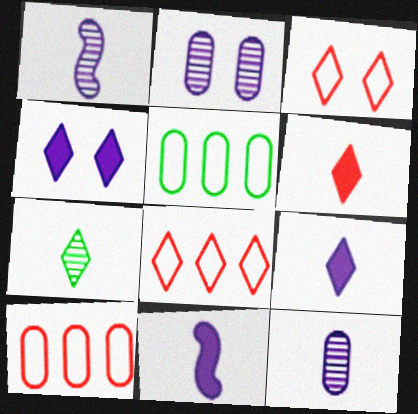[[4, 7, 8]]